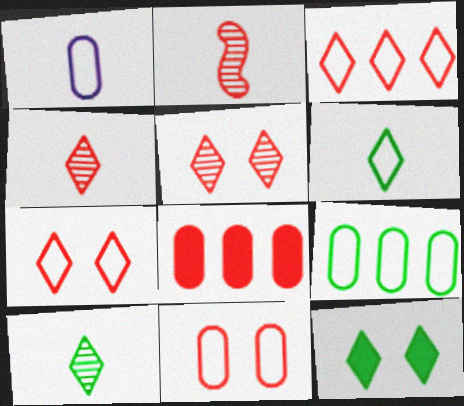[[1, 9, 11], 
[2, 7, 8]]